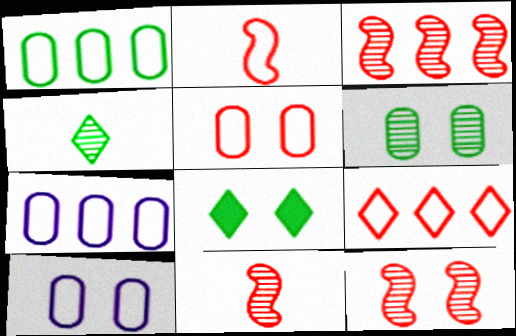[[2, 5, 9], 
[3, 11, 12], 
[7, 8, 11], 
[8, 10, 12]]